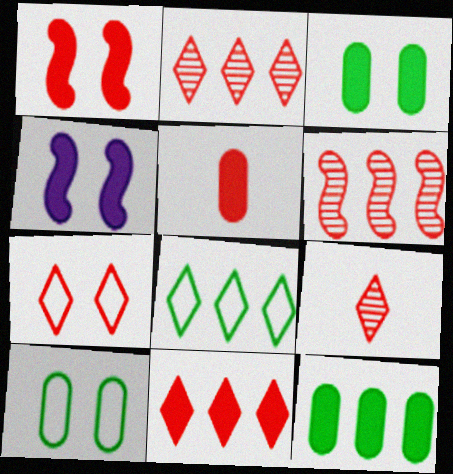[[1, 5, 11], 
[5, 6, 7], 
[7, 9, 11]]